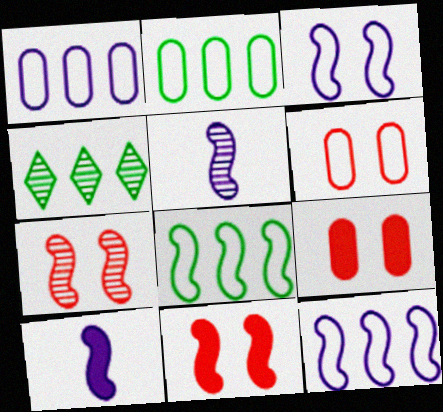[[4, 6, 10], 
[5, 8, 11], 
[7, 8, 10]]